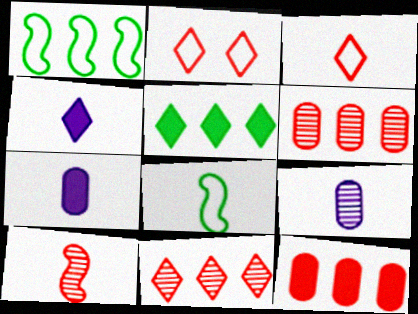[[2, 10, 12]]